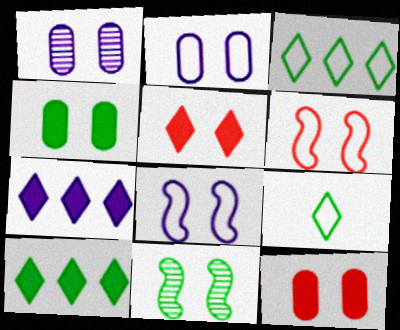[[2, 5, 11]]